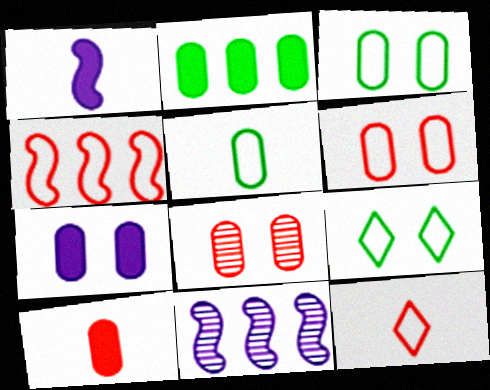[[2, 7, 10], 
[3, 7, 8], 
[4, 6, 12], 
[9, 10, 11]]